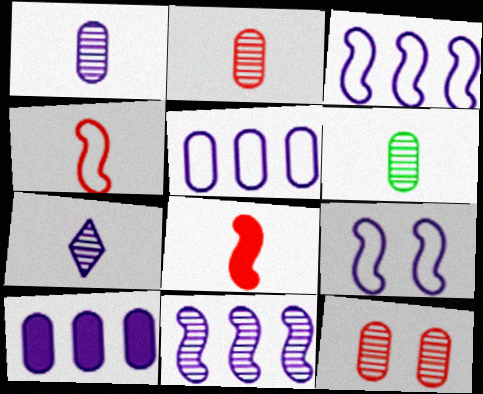[[1, 2, 6], 
[7, 9, 10]]